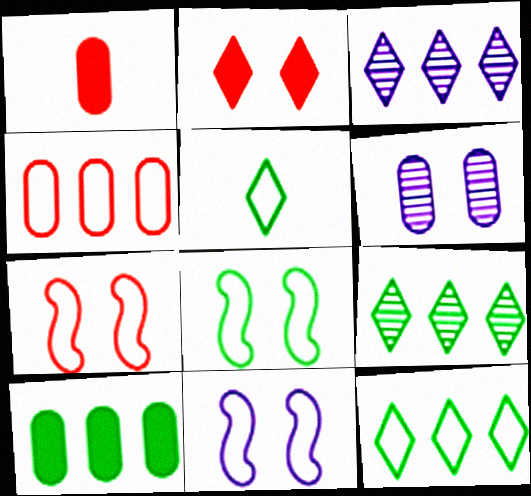[[1, 3, 8], 
[1, 9, 11], 
[2, 3, 5], 
[2, 6, 8], 
[4, 5, 11], 
[7, 8, 11]]